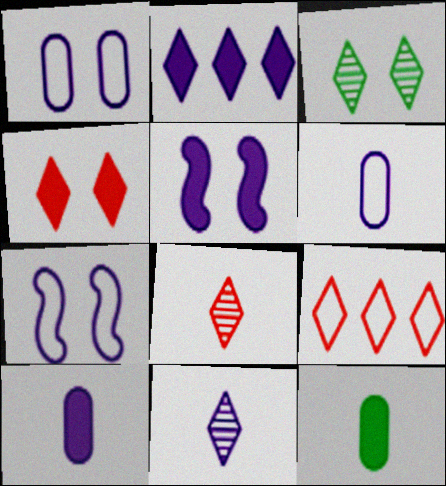[[2, 5, 10], 
[4, 8, 9]]